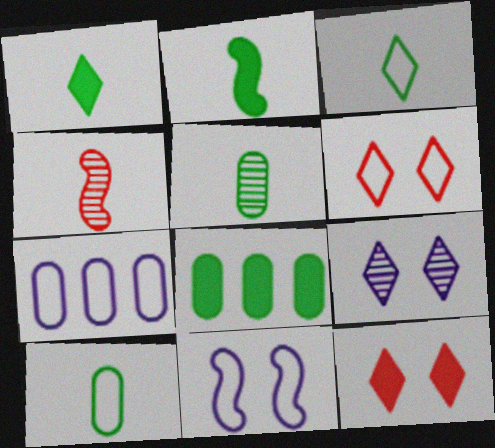[[2, 3, 5]]